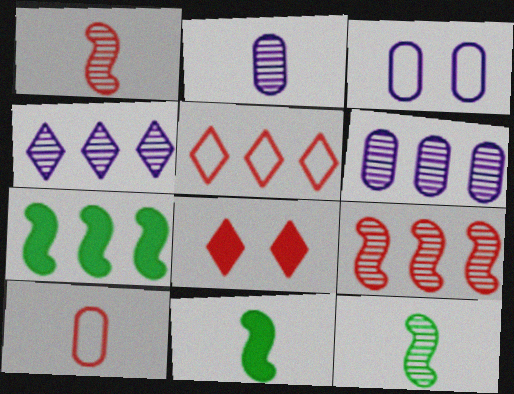[[5, 6, 7], 
[8, 9, 10]]